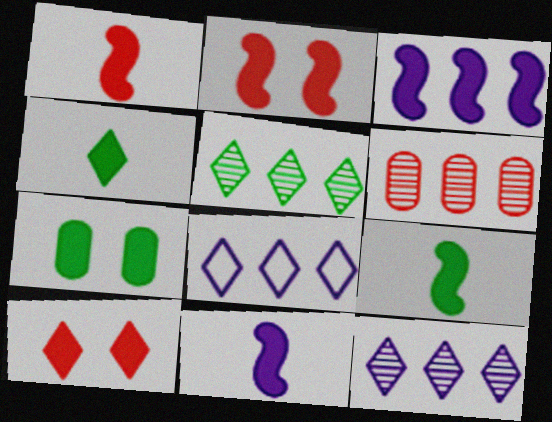[[1, 9, 11], 
[2, 3, 9]]